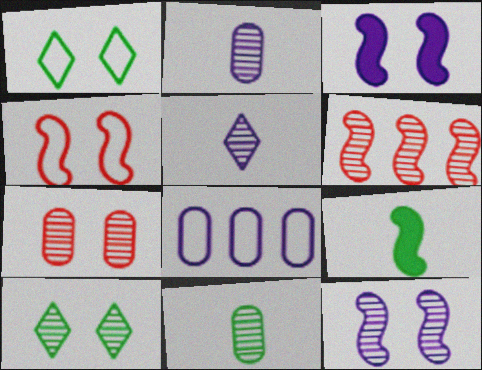[[1, 3, 7], 
[2, 6, 10], 
[3, 5, 8], 
[7, 10, 12]]